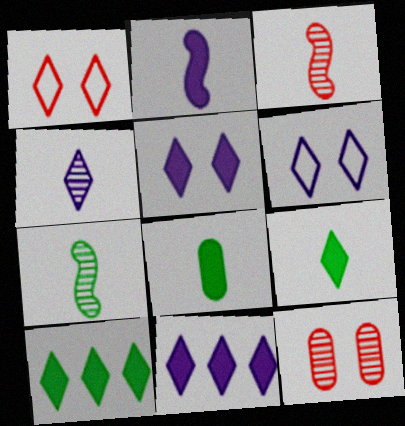[[1, 4, 10], 
[4, 6, 11]]